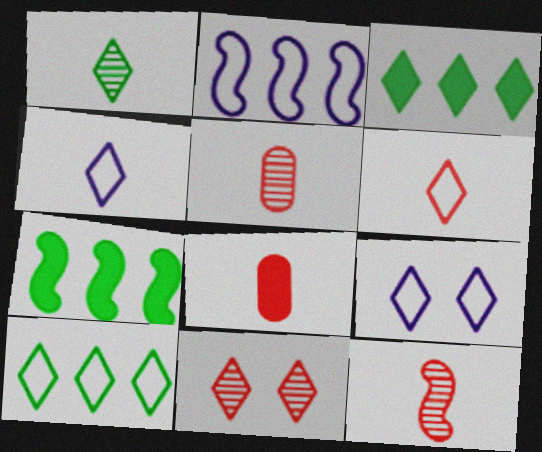[[3, 4, 11], 
[5, 7, 9], 
[6, 8, 12], 
[6, 9, 10]]